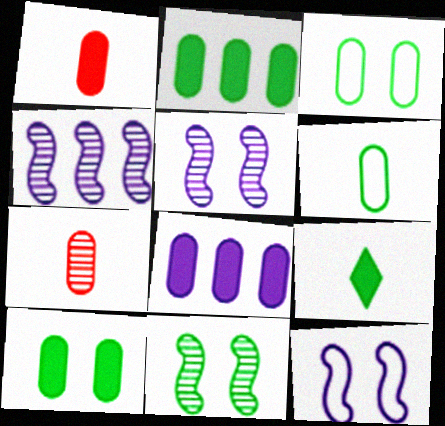[[1, 8, 10], 
[3, 7, 8]]